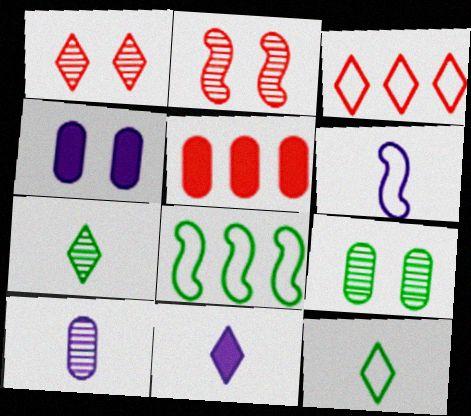[[6, 10, 11]]